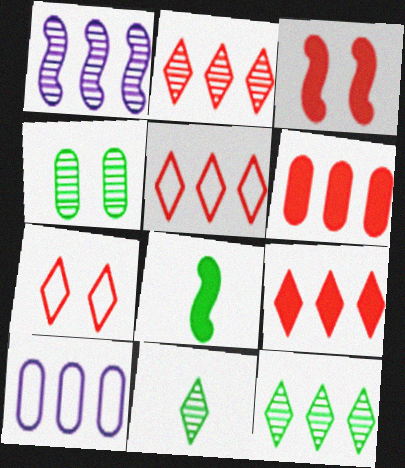[[2, 5, 9], 
[3, 10, 11]]